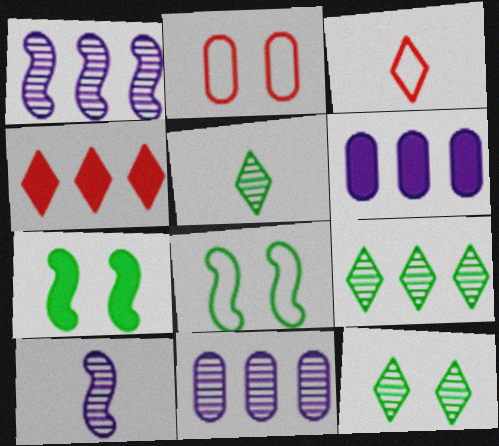[[3, 7, 11], 
[5, 9, 12]]